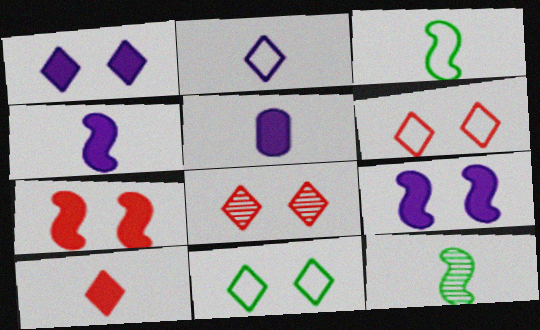[[1, 8, 11]]